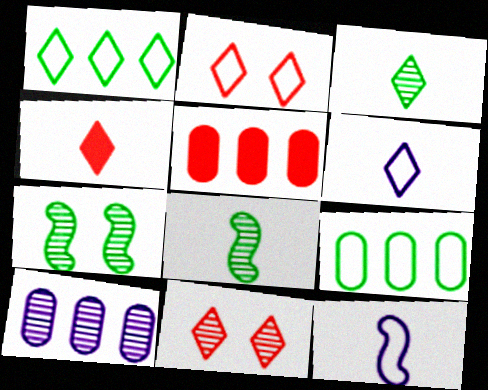[[1, 2, 6], 
[2, 9, 12], 
[3, 4, 6], 
[5, 6, 7], 
[5, 9, 10], 
[8, 10, 11]]